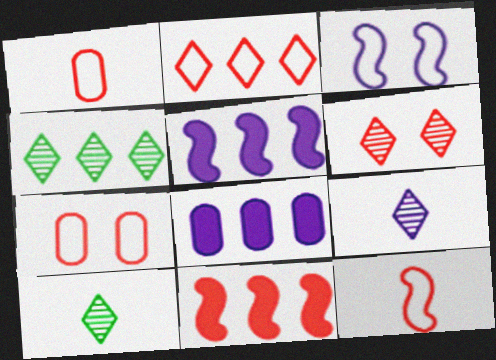[[1, 6, 11], 
[2, 7, 12], 
[3, 8, 9], 
[4, 6, 9], 
[5, 7, 10]]